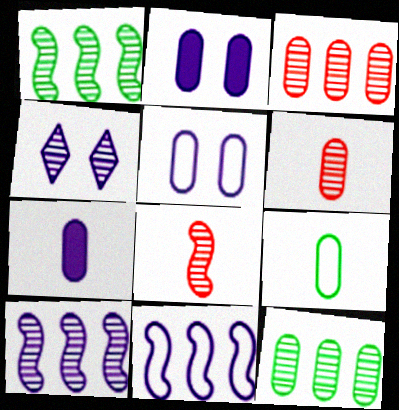[[1, 4, 6], 
[2, 3, 9], 
[4, 7, 11], 
[4, 8, 12], 
[6, 7, 9]]